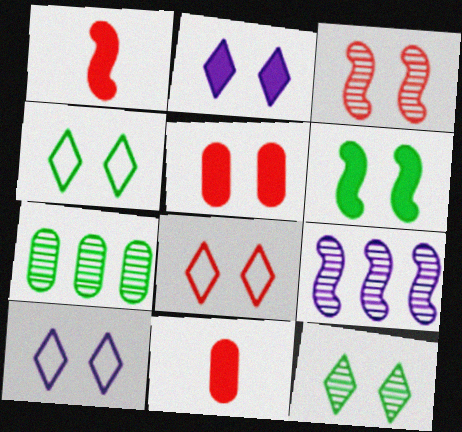[[1, 7, 10], 
[2, 5, 6], 
[2, 8, 12], 
[3, 5, 8], 
[4, 8, 10], 
[4, 9, 11]]